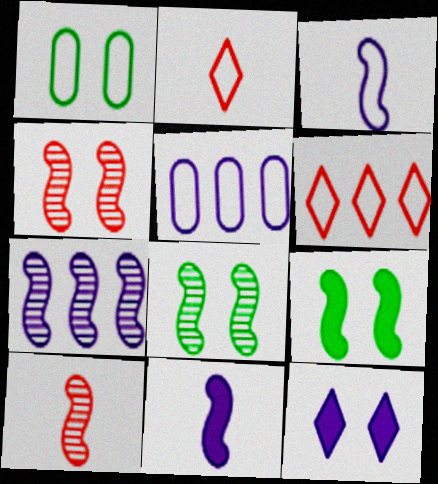[[1, 3, 6], 
[1, 4, 12], 
[7, 8, 10]]